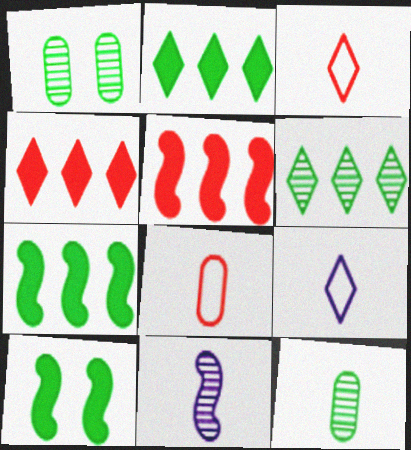[[1, 5, 9]]